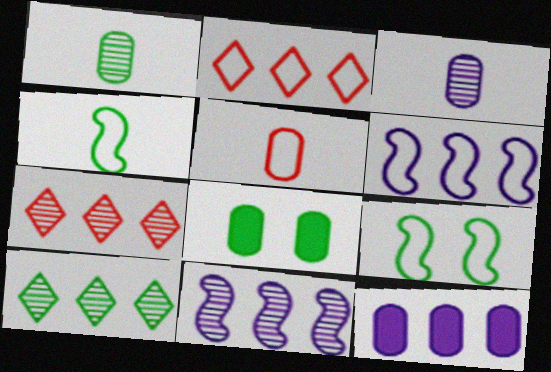[[4, 8, 10]]